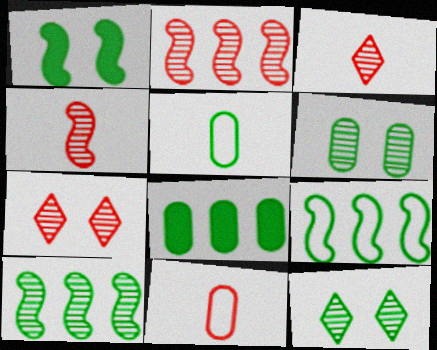[[5, 6, 8]]